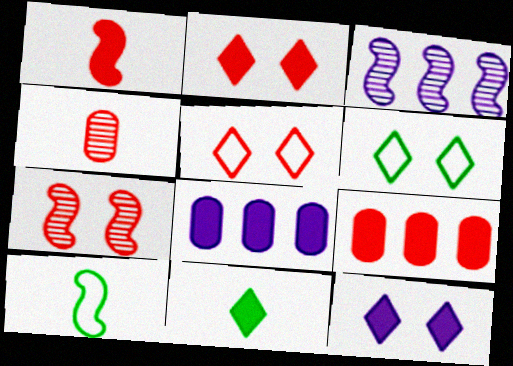[[1, 2, 9]]